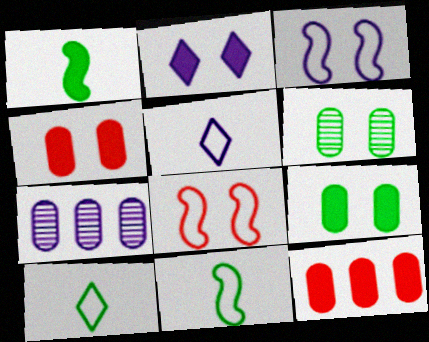[[1, 2, 12], 
[2, 6, 8]]